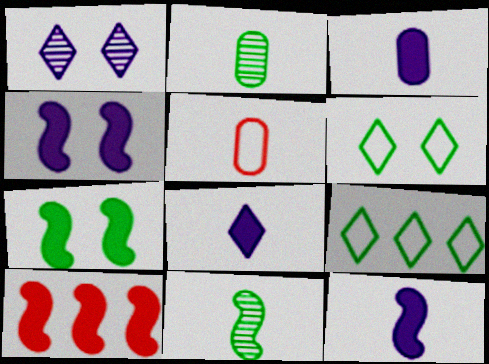[[2, 3, 5], 
[2, 7, 9], 
[3, 8, 12], 
[5, 8, 11], 
[7, 10, 12]]